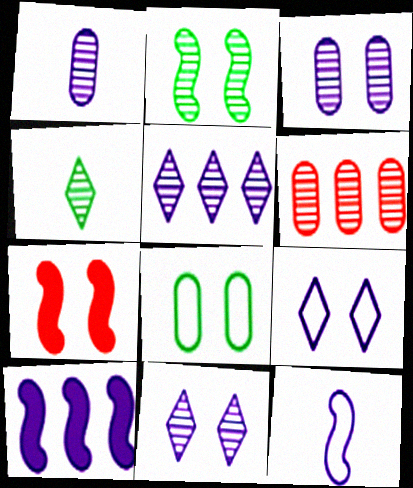[[1, 9, 10], 
[7, 8, 11]]